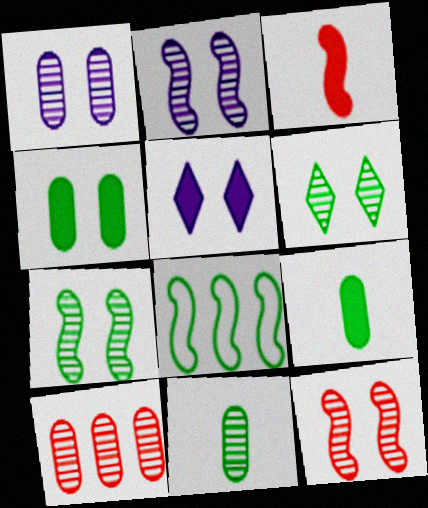[[1, 6, 12], 
[1, 10, 11], 
[2, 3, 8], 
[2, 7, 12], 
[6, 8, 9]]